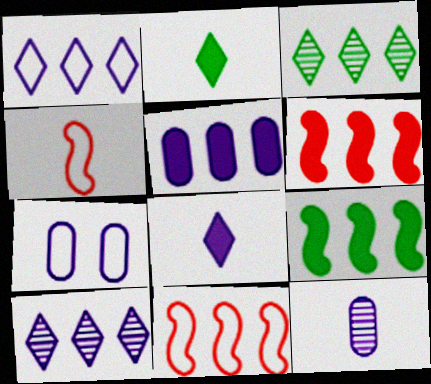[[2, 4, 12], 
[3, 5, 11], 
[5, 7, 12]]